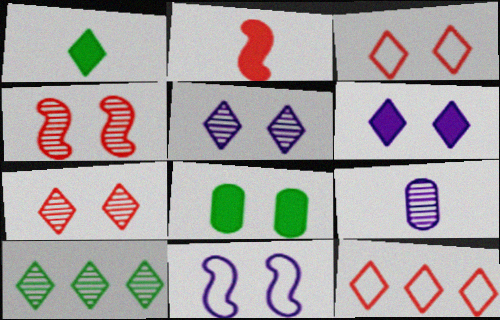[[1, 5, 12], 
[4, 9, 10], 
[7, 8, 11]]